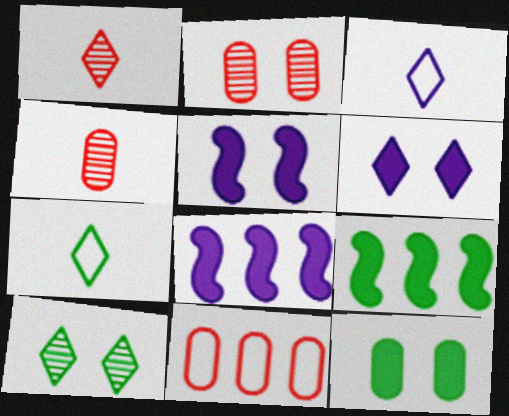[[2, 3, 9], 
[2, 7, 8]]